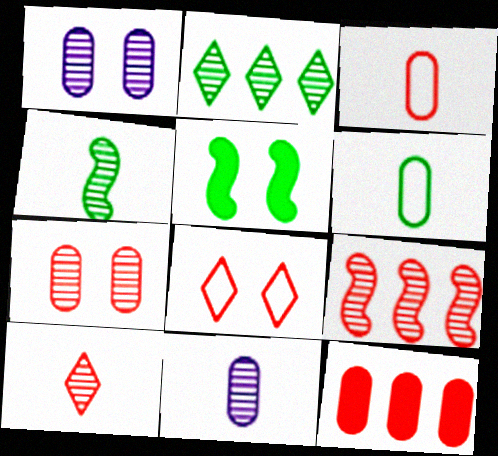[[1, 5, 8], 
[1, 6, 12], 
[2, 5, 6], 
[3, 7, 12], 
[4, 10, 11], 
[7, 9, 10]]